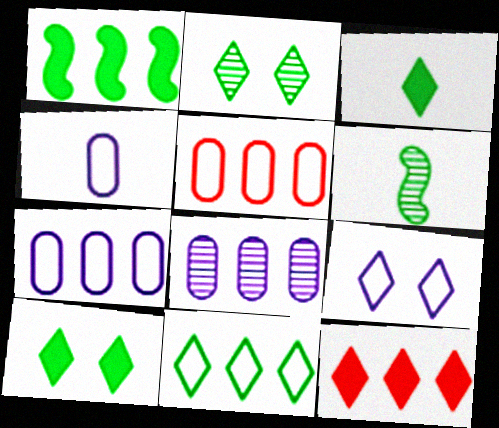[[2, 3, 11]]